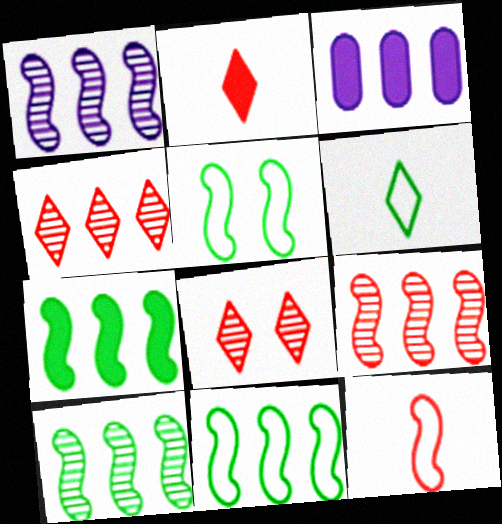[[1, 9, 10], 
[3, 4, 11], 
[7, 10, 11]]